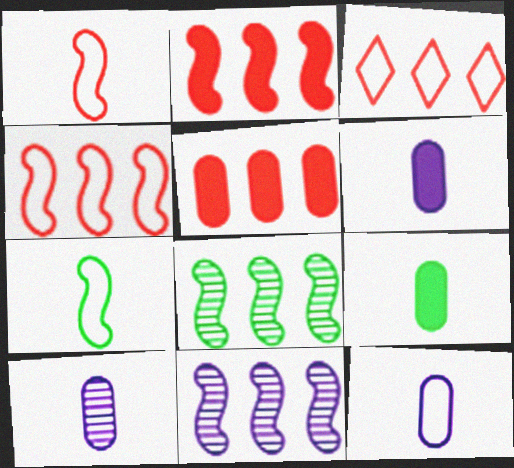[[6, 10, 12]]